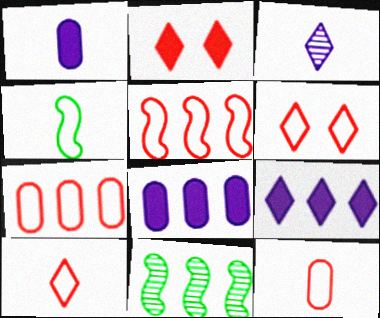[[1, 6, 11], 
[5, 6, 12], 
[7, 9, 11]]